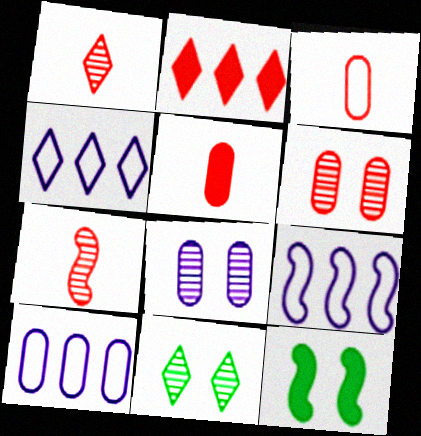[[1, 10, 12], 
[4, 9, 10], 
[5, 9, 11], 
[7, 9, 12]]